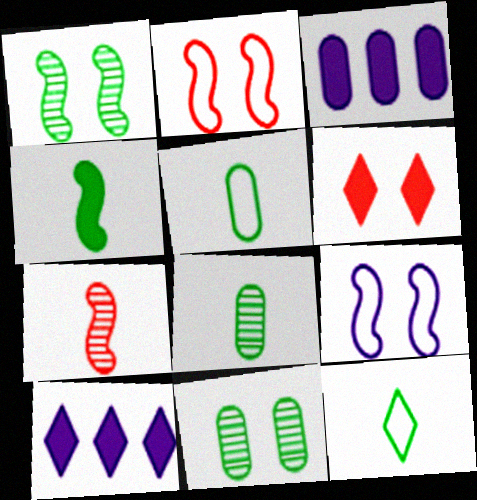[[2, 8, 10], 
[3, 4, 6], 
[4, 8, 12], 
[6, 9, 11]]